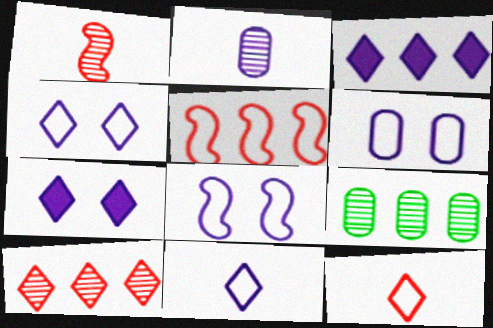[[2, 3, 8], 
[3, 5, 9], 
[4, 6, 8]]